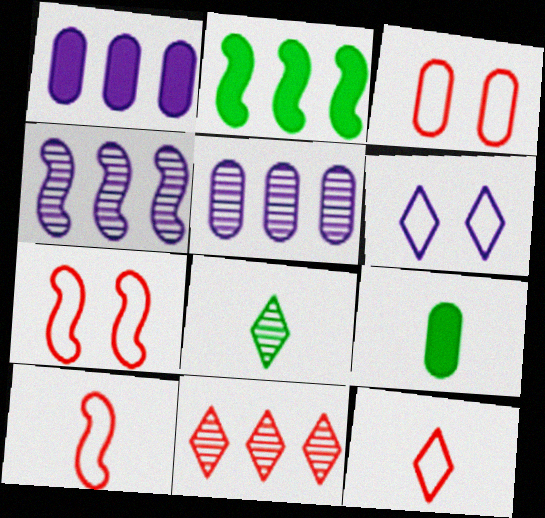[[1, 7, 8], 
[3, 5, 9]]